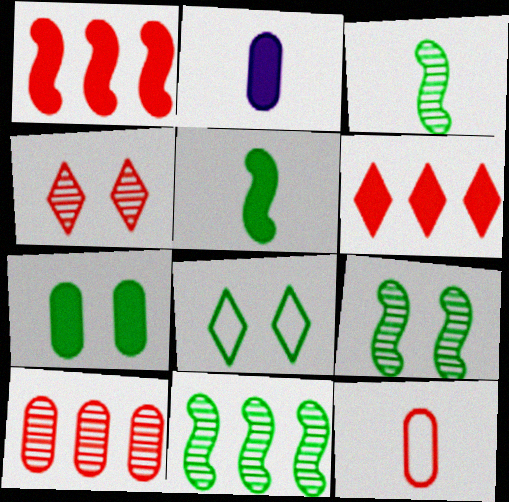[[1, 4, 12], 
[3, 9, 11], 
[7, 8, 9]]